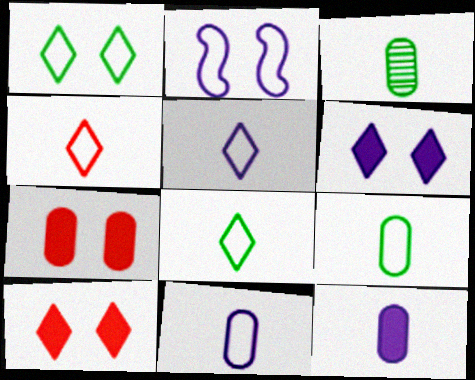[[4, 5, 8]]